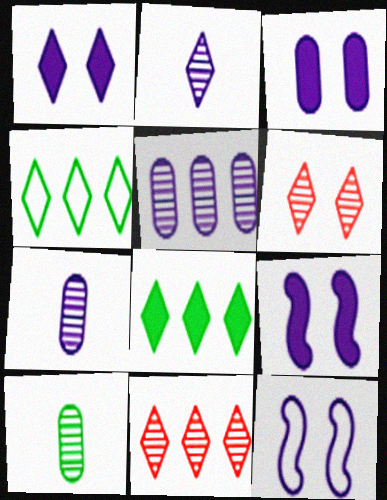[[1, 3, 9]]